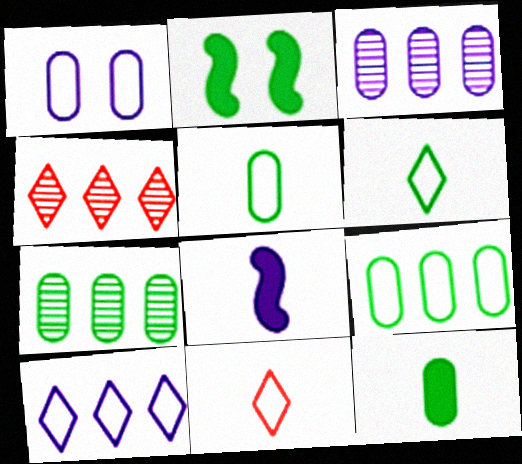[[2, 3, 11], 
[2, 6, 7]]